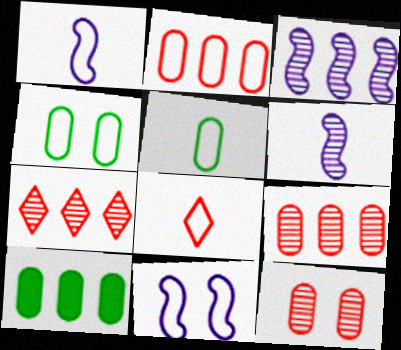[[1, 5, 8]]